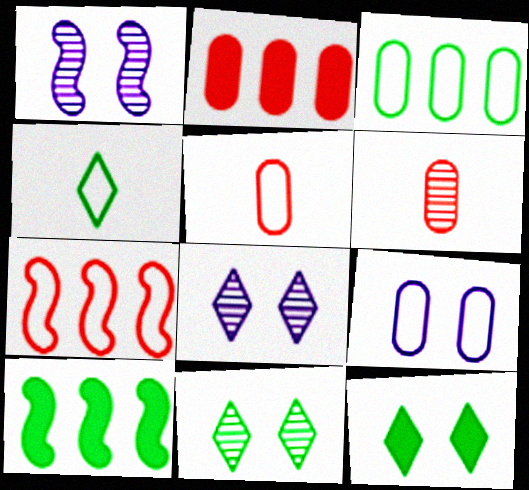[[1, 2, 4], 
[3, 5, 9], 
[4, 7, 9], 
[5, 8, 10]]